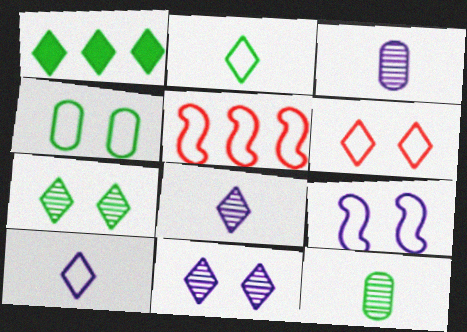[[1, 2, 7], 
[1, 6, 8], 
[4, 5, 10], 
[4, 6, 9]]